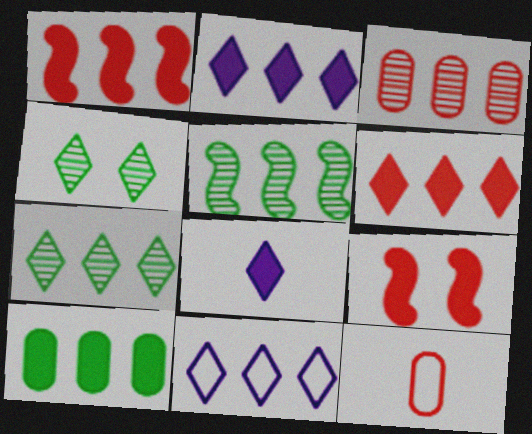[[1, 2, 10], 
[6, 7, 11], 
[8, 9, 10]]